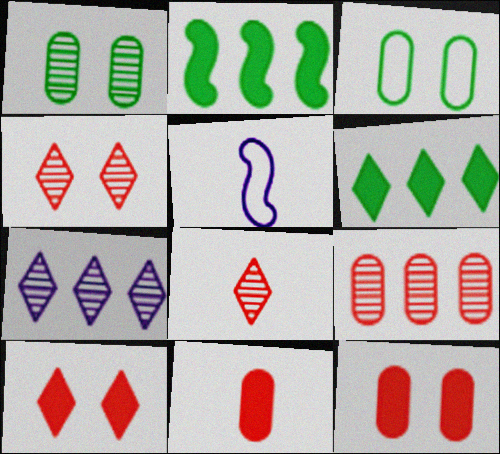[]